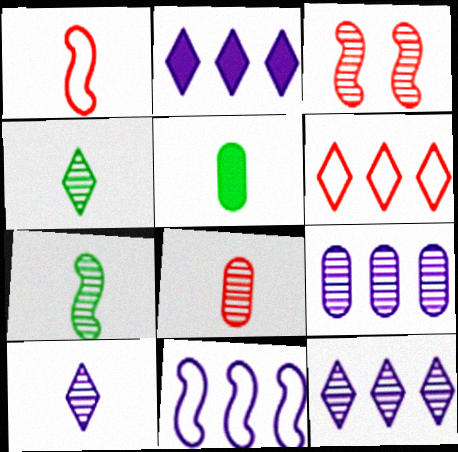[[1, 5, 10], 
[2, 9, 11], 
[3, 4, 9], 
[7, 8, 10]]